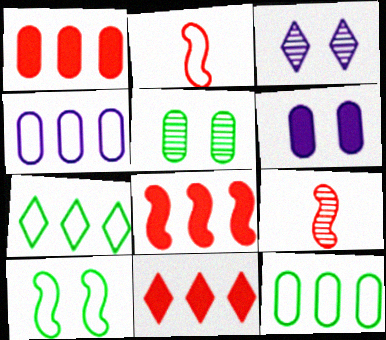[[1, 8, 11], 
[6, 7, 9]]